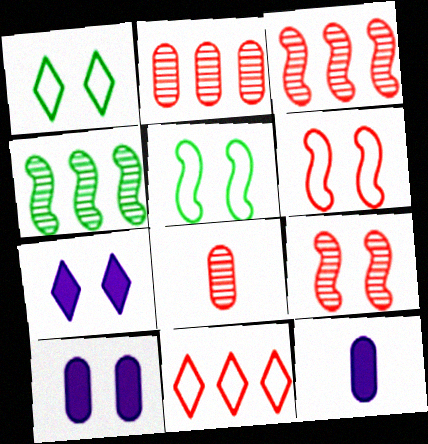[[1, 3, 12], 
[1, 9, 10]]